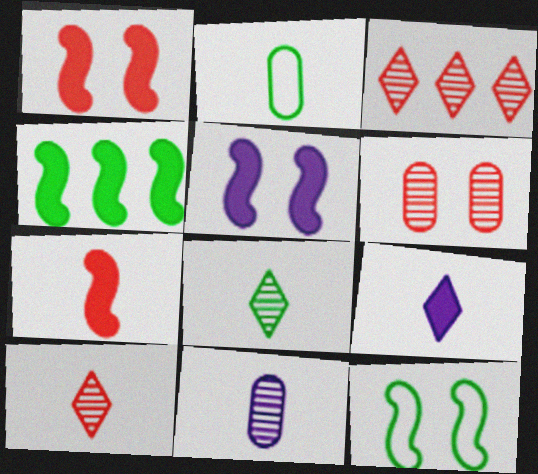[[2, 3, 5], 
[4, 5, 7]]